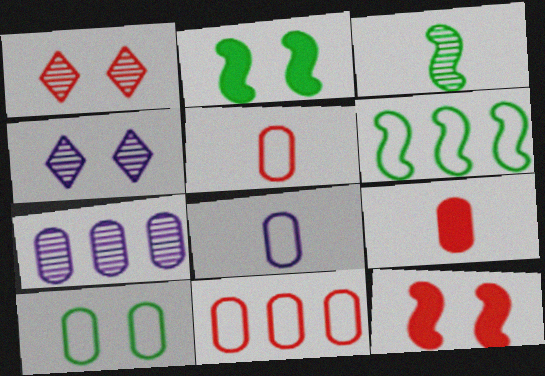[[1, 3, 7], 
[2, 3, 6], 
[4, 6, 9], 
[4, 10, 12], 
[7, 9, 10], 
[8, 10, 11]]